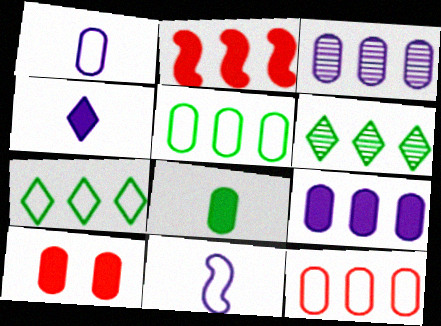[[2, 3, 7], 
[6, 10, 11], 
[8, 9, 10]]